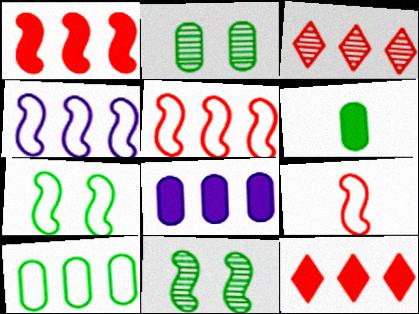[[2, 6, 10], 
[4, 7, 9]]